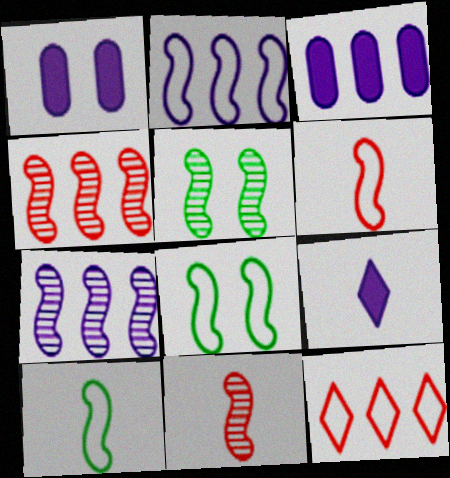[[2, 6, 8], 
[5, 7, 11]]